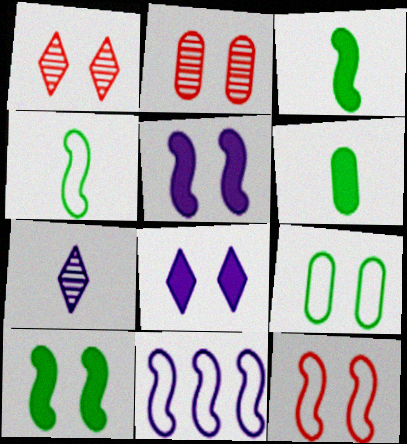[[1, 5, 9], 
[1, 6, 11], 
[4, 11, 12]]